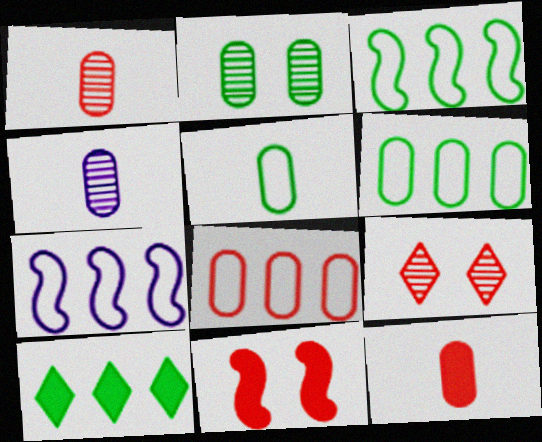[[4, 5, 12]]